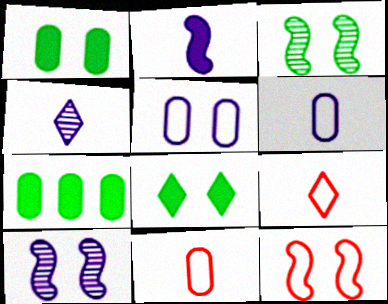[[2, 4, 6], 
[4, 7, 12], 
[7, 9, 10]]